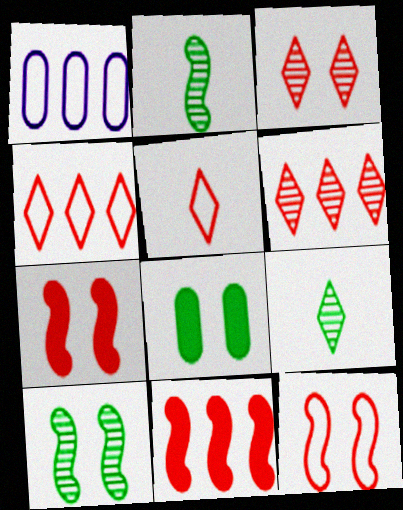[[1, 7, 9]]